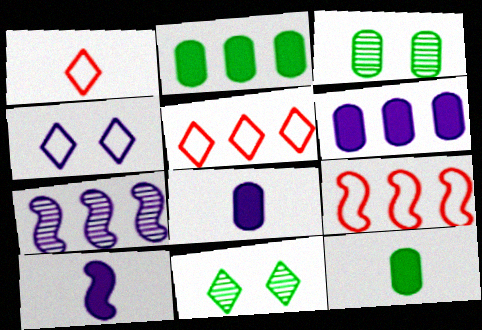[[2, 5, 7], 
[3, 5, 10], 
[4, 7, 8], 
[8, 9, 11]]